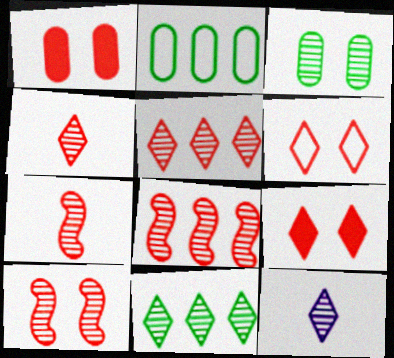[[1, 6, 10], 
[3, 8, 12], 
[7, 8, 10]]